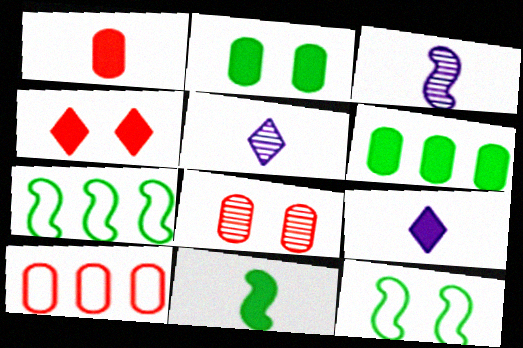[[1, 8, 10], 
[1, 9, 11], 
[7, 8, 9]]